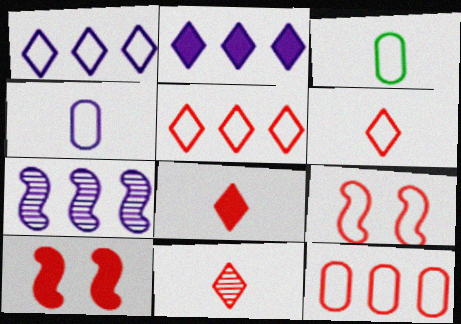[[1, 3, 9], 
[6, 8, 11], 
[6, 9, 12], 
[10, 11, 12]]